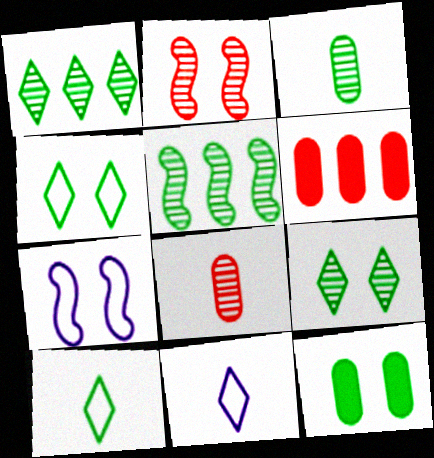[[3, 5, 9], 
[5, 10, 12]]